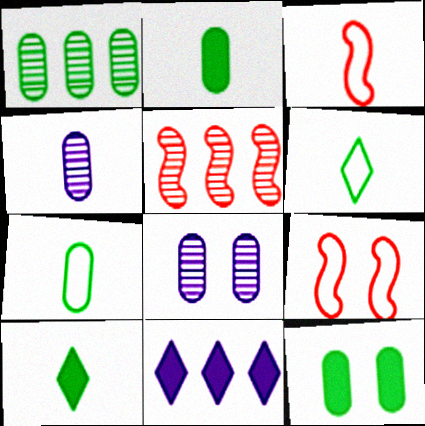[[1, 7, 12], 
[3, 4, 10]]